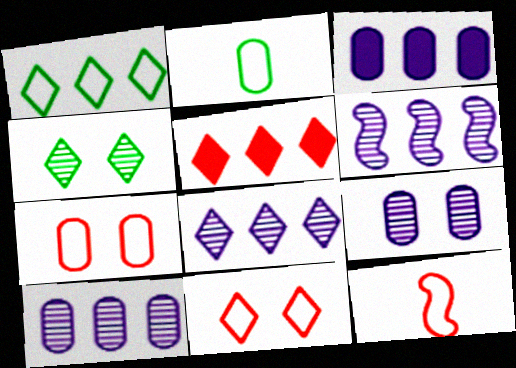[[1, 5, 8], 
[3, 4, 12], 
[6, 8, 10]]